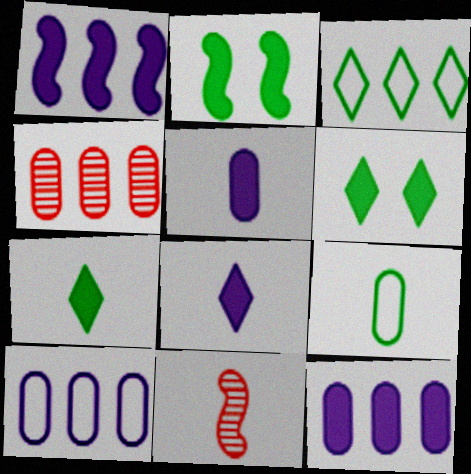[[1, 3, 4], 
[6, 10, 11], 
[8, 9, 11]]